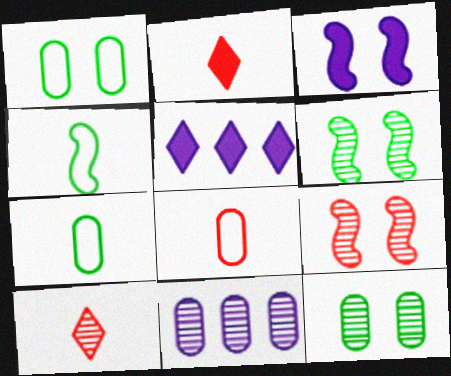[[5, 6, 8], 
[5, 7, 9], 
[6, 10, 11]]